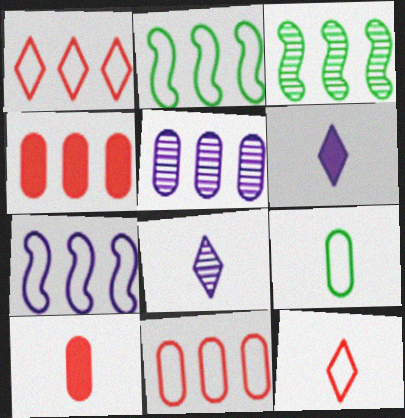[]